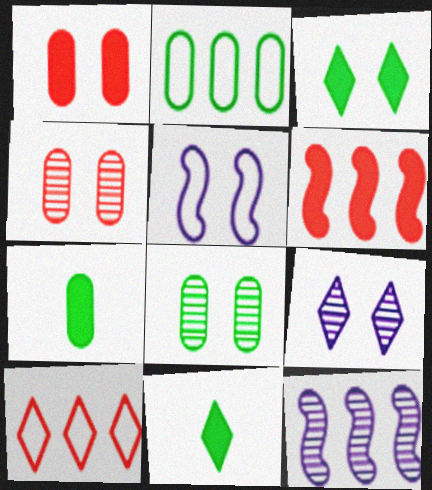[[2, 7, 8], 
[3, 4, 5], 
[9, 10, 11]]